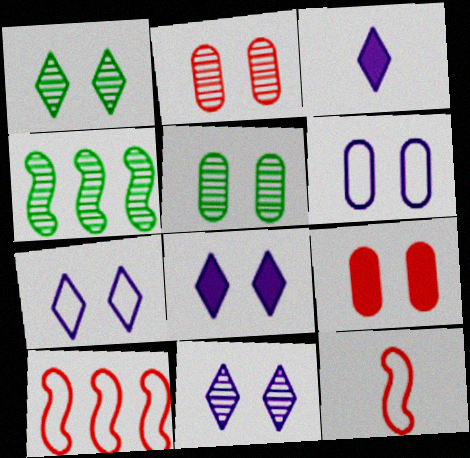[[3, 5, 10], 
[5, 6, 9], 
[7, 8, 11]]